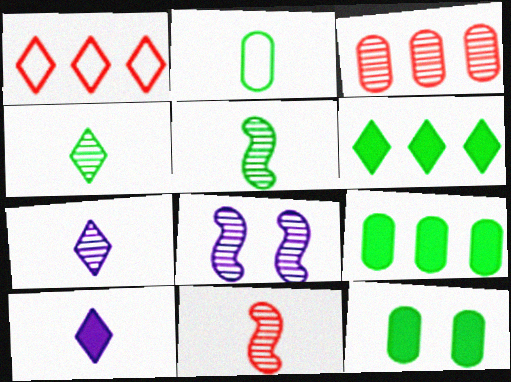[[2, 10, 11], 
[3, 4, 8]]